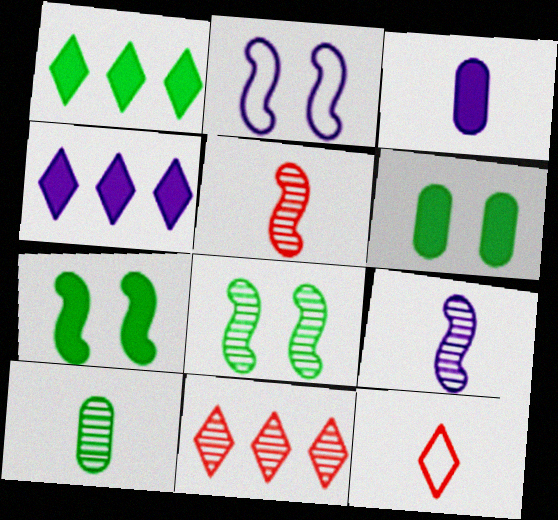[]